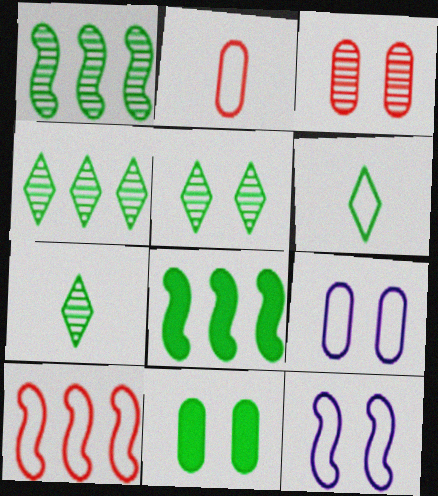[[1, 6, 11], 
[3, 9, 11], 
[4, 5, 7], 
[6, 9, 10]]